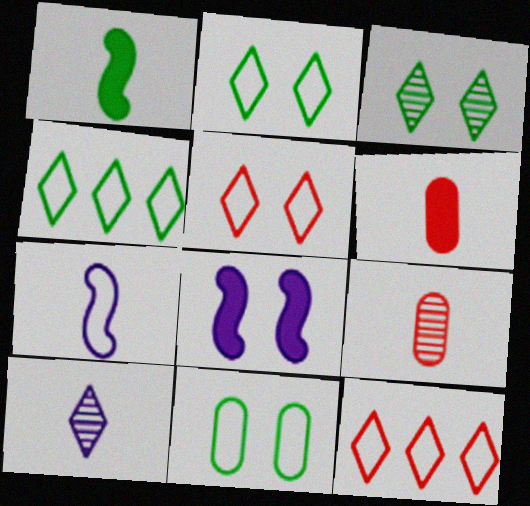[[4, 8, 9], 
[7, 11, 12]]